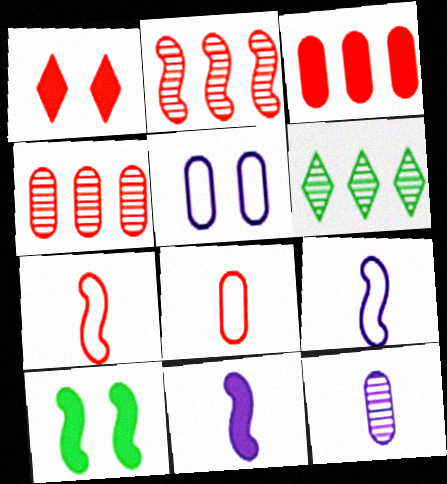[[1, 2, 8], 
[1, 4, 7], 
[2, 9, 10]]